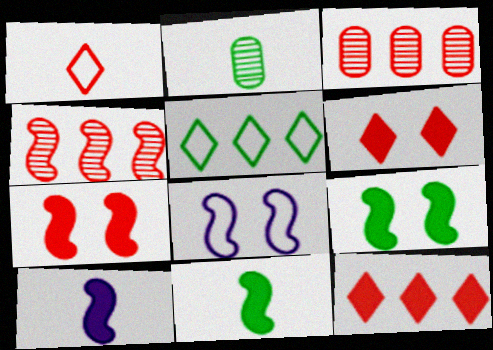[[1, 2, 10], 
[1, 3, 7], 
[2, 5, 9], 
[2, 8, 12], 
[4, 8, 11]]